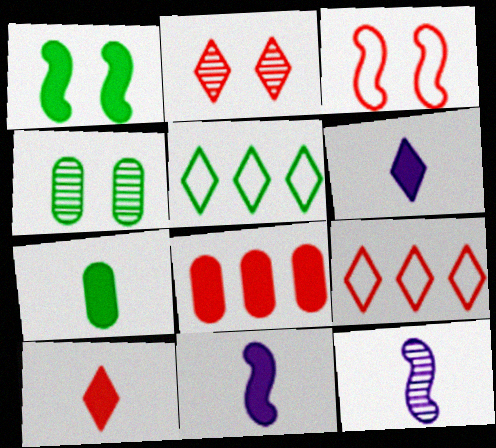[[1, 6, 8], 
[2, 5, 6], 
[2, 9, 10], 
[4, 9, 11], 
[7, 10, 11]]